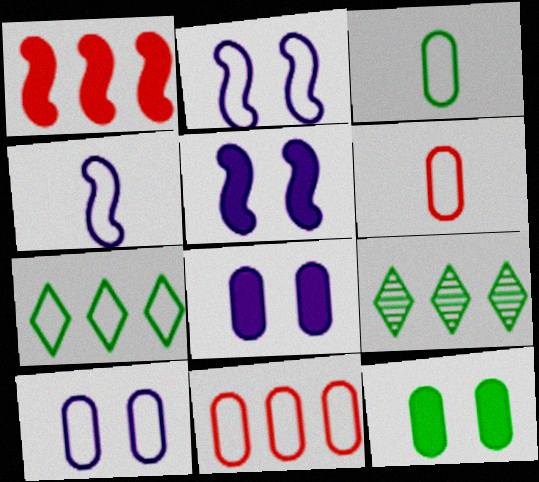[[2, 6, 7], 
[3, 10, 11], 
[5, 6, 9]]